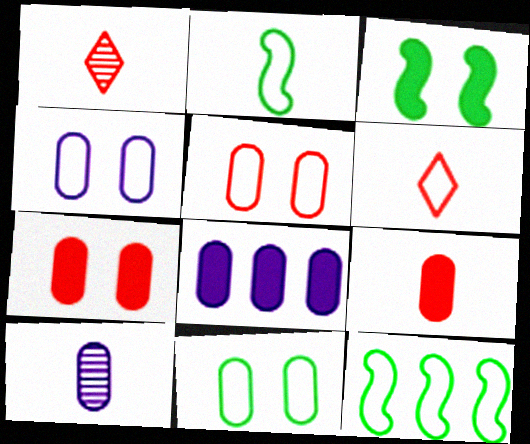[[4, 5, 11], 
[4, 6, 12], 
[4, 8, 10]]